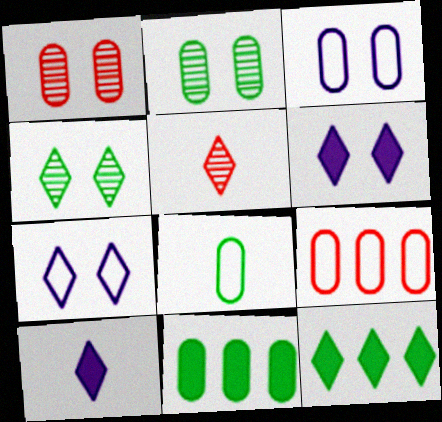[[2, 8, 11], 
[3, 8, 9], 
[5, 7, 12]]